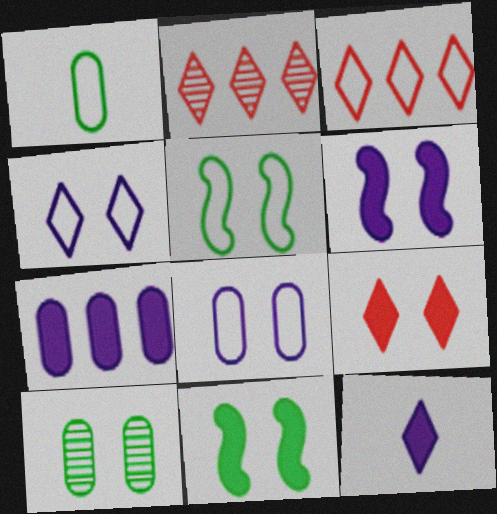[[1, 2, 6], 
[6, 7, 12]]